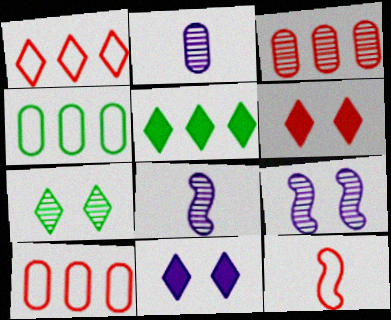[[3, 6, 12], 
[3, 7, 8], 
[4, 6, 8]]